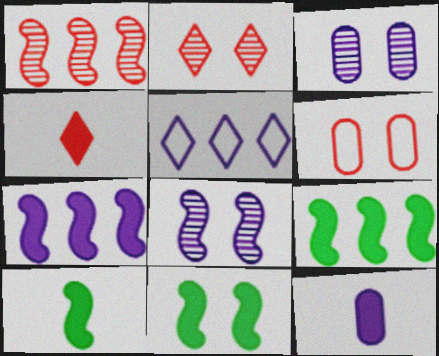[[1, 4, 6], 
[4, 10, 12], 
[5, 8, 12], 
[9, 10, 11]]